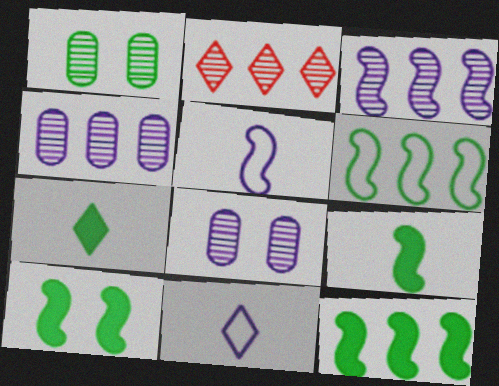[[1, 6, 7], 
[9, 10, 12]]